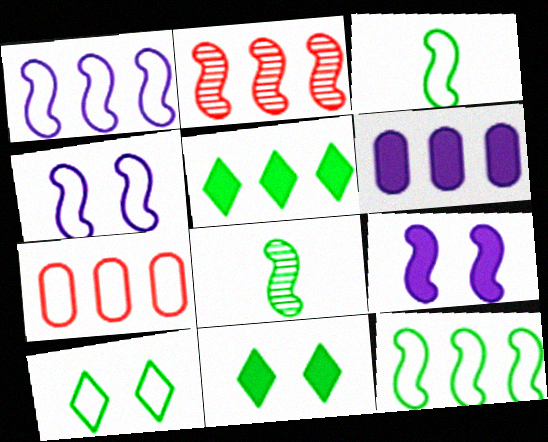[[2, 3, 9]]